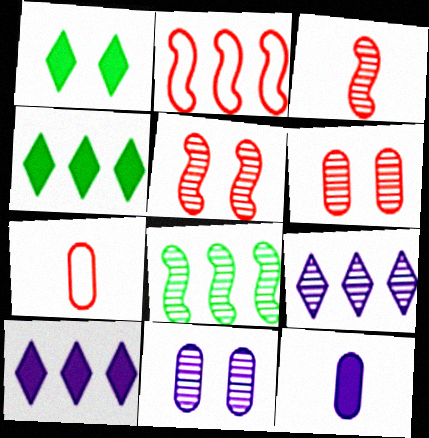[]